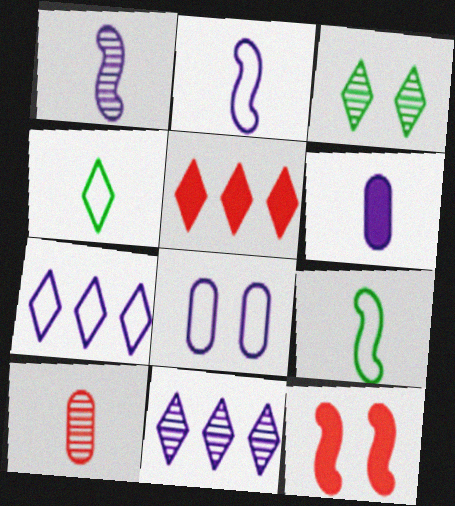[[2, 7, 8], 
[3, 8, 12]]